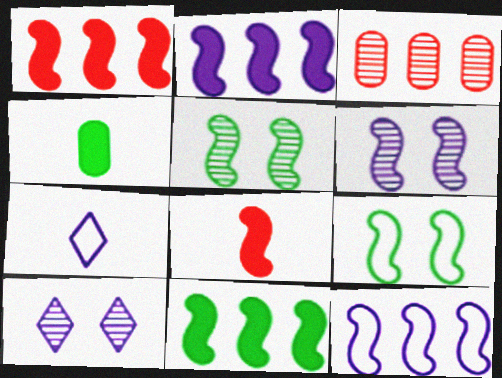[[1, 2, 11], 
[5, 8, 12]]